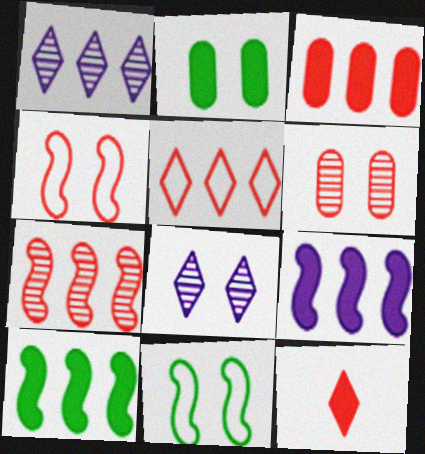[[2, 4, 8], 
[2, 9, 12], 
[3, 5, 7]]